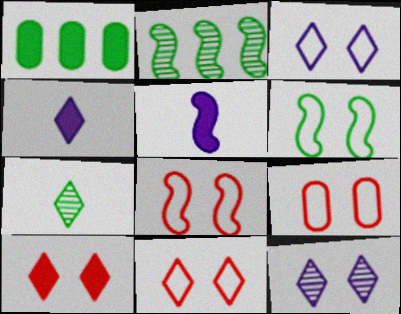[[1, 5, 10], 
[1, 6, 7], 
[2, 4, 9], 
[2, 5, 8], 
[3, 6, 9], 
[8, 9, 11]]